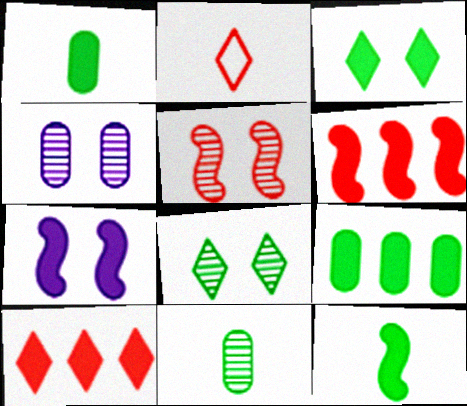[[1, 7, 10], 
[3, 9, 12], 
[4, 5, 8], 
[6, 7, 12]]